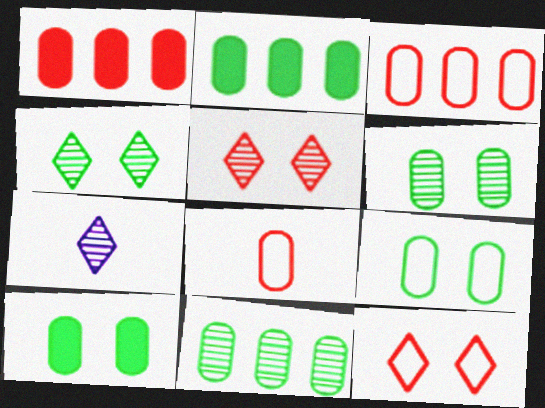[[6, 9, 10]]